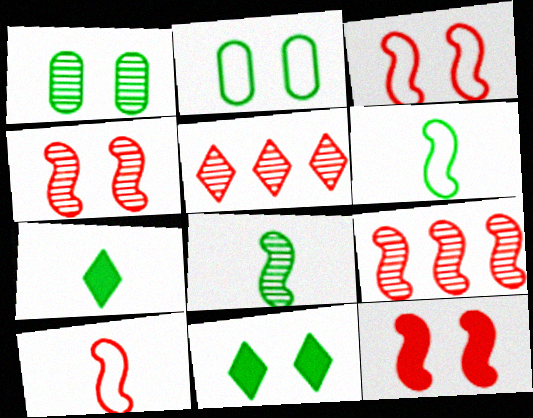[[3, 4, 12], 
[9, 10, 12]]